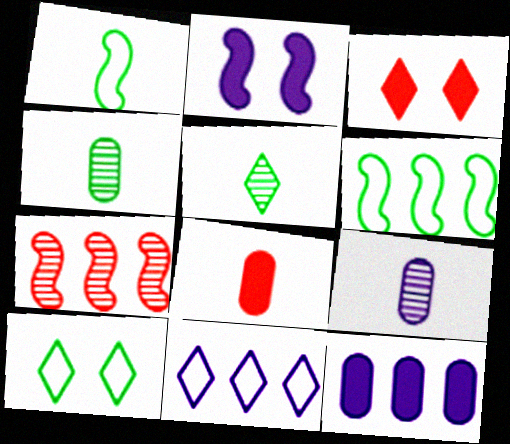[[1, 2, 7], 
[2, 9, 11], 
[3, 5, 11], 
[3, 6, 9]]